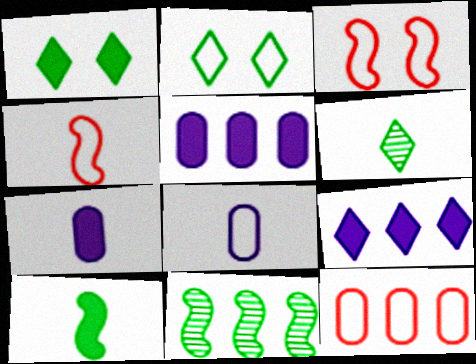[[3, 5, 6], 
[4, 6, 7], 
[9, 11, 12]]